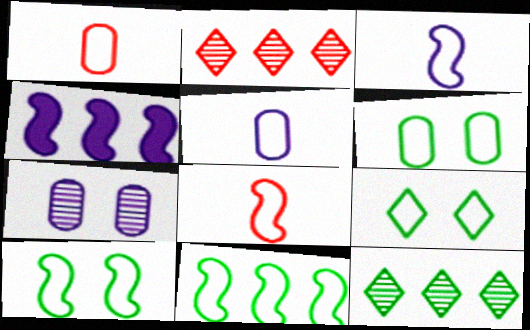[[6, 9, 10]]